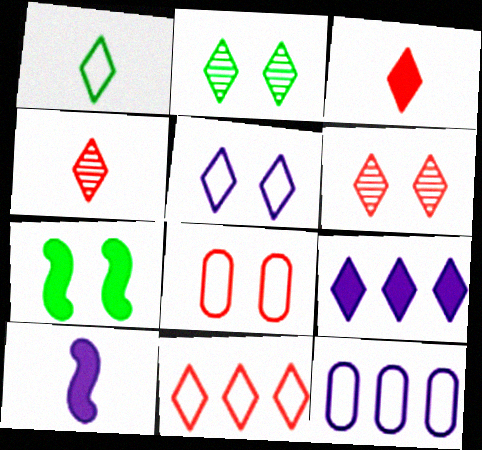[[1, 5, 11], 
[1, 6, 9], 
[3, 6, 11], 
[4, 7, 12]]